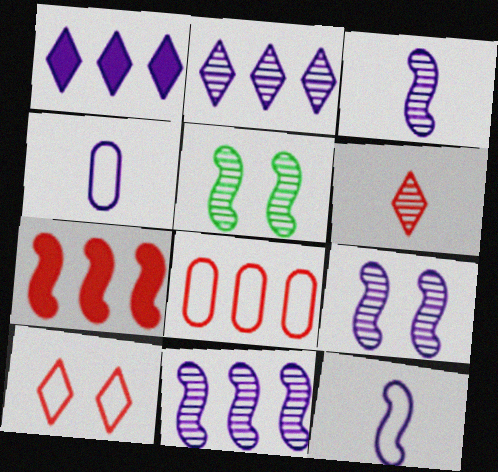[[1, 4, 9], 
[3, 9, 11], 
[5, 7, 12]]